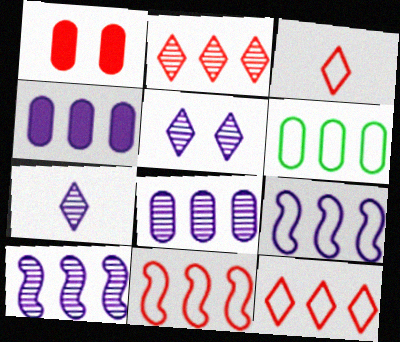[[6, 9, 12]]